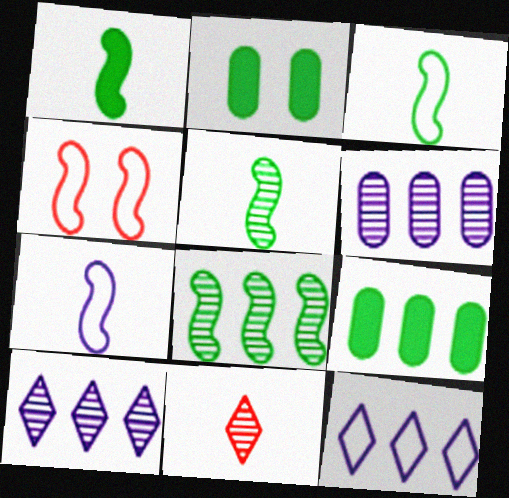[[1, 3, 5]]